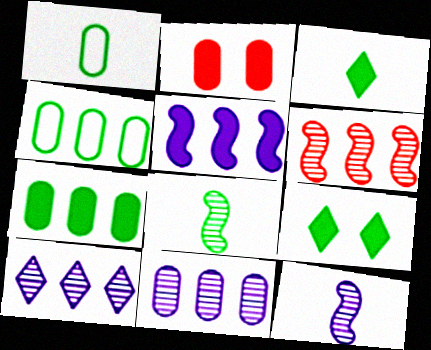[[1, 2, 11], 
[1, 3, 8], 
[2, 3, 5], 
[4, 8, 9]]